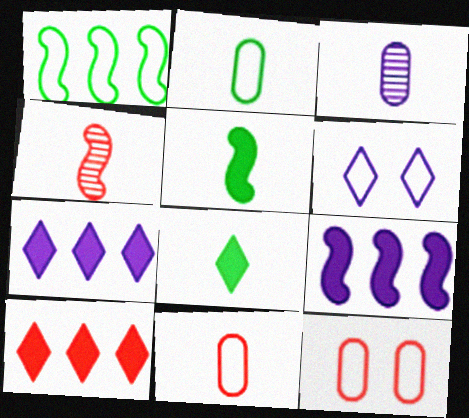[[1, 6, 11], 
[3, 6, 9], 
[4, 10, 12]]